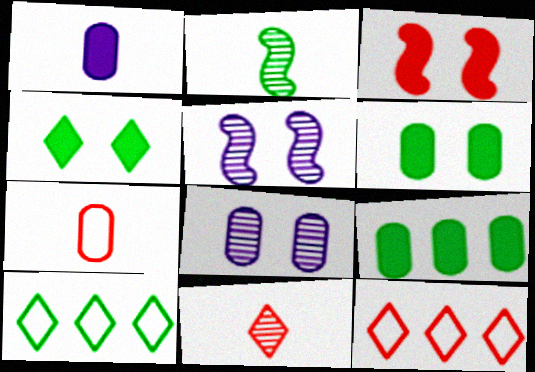[[2, 6, 10], 
[7, 8, 9]]